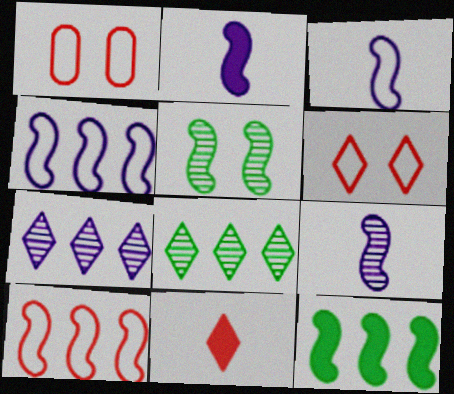[[1, 2, 8], 
[2, 3, 9], 
[2, 5, 10]]